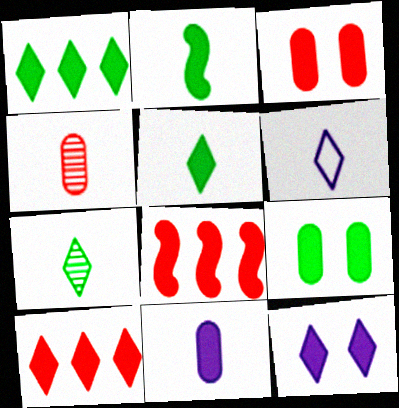[[1, 2, 9], 
[2, 4, 6], 
[5, 10, 12]]